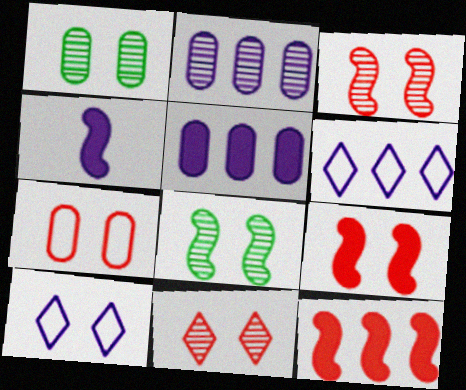[[1, 9, 10], 
[2, 4, 10], 
[7, 9, 11]]